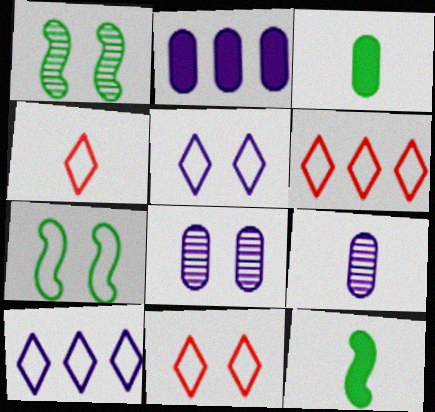[[1, 2, 4], 
[4, 6, 11], 
[4, 9, 12], 
[6, 8, 12]]